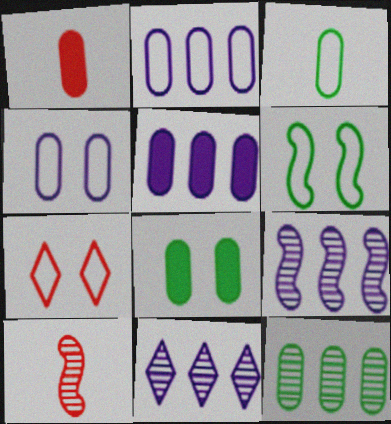[[1, 4, 12], 
[1, 5, 8], 
[1, 6, 11], 
[3, 8, 12], 
[4, 6, 7]]